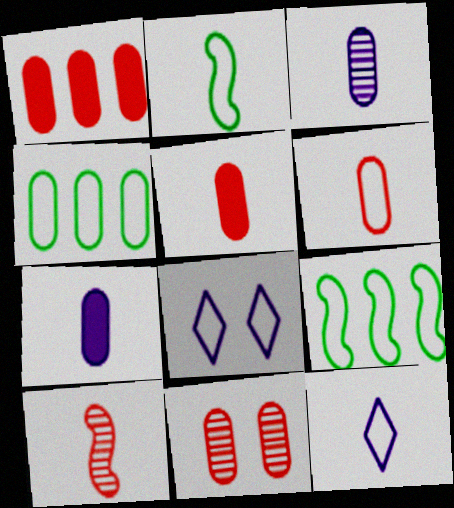[[1, 6, 11], 
[2, 6, 12], 
[4, 7, 11], 
[6, 8, 9]]